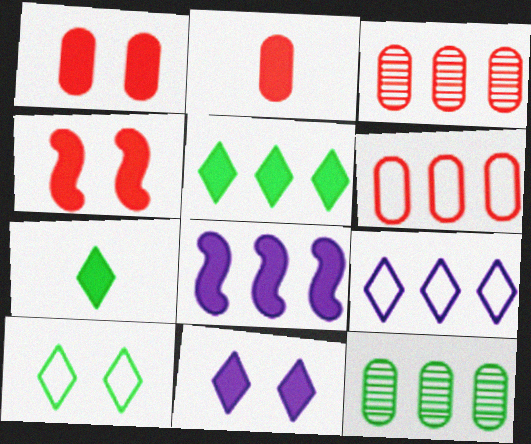[[1, 7, 8]]